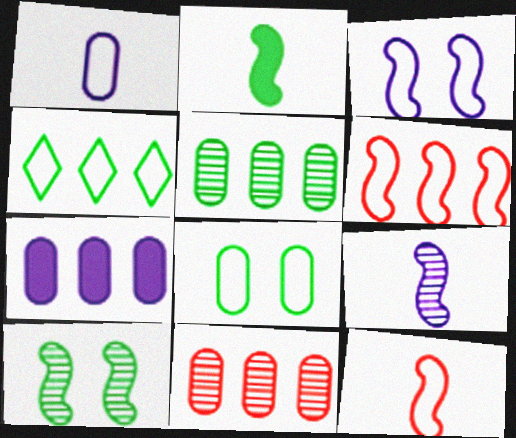[[2, 9, 12]]